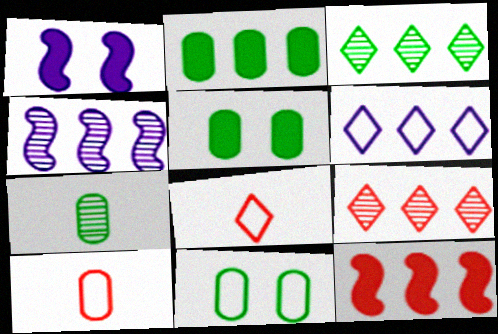[[1, 3, 10], 
[2, 7, 11], 
[4, 5, 8]]